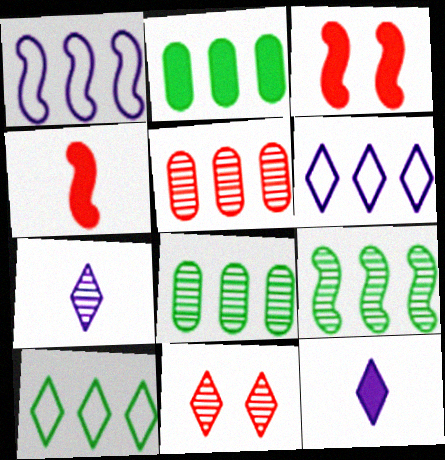[[2, 3, 12], 
[2, 9, 10], 
[10, 11, 12]]